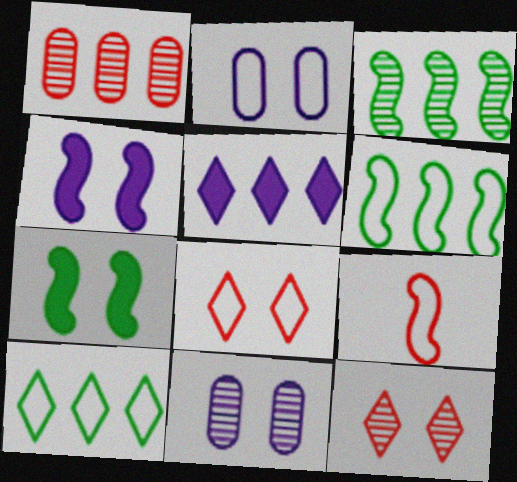[[1, 5, 6], 
[2, 7, 12], 
[2, 9, 10], 
[3, 4, 9], 
[7, 8, 11]]